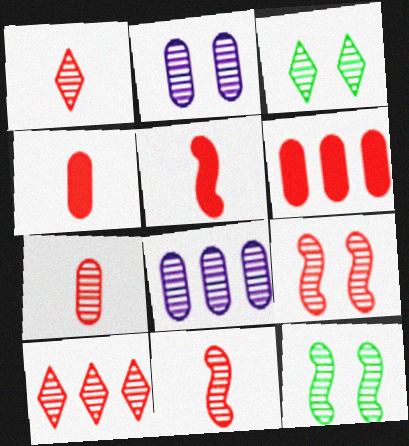[[1, 7, 11], 
[1, 8, 12], 
[2, 3, 9], 
[3, 8, 11], 
[7, 9, 10]]